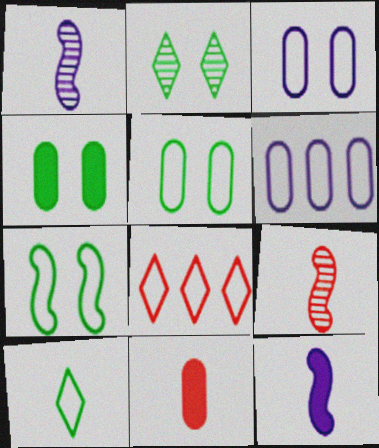[[1, 4, 8], 
[1, 10, 11], 
[2, 4, 7]]